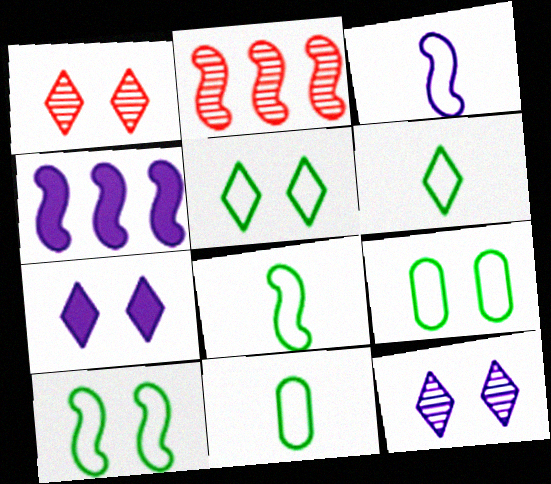[[1, 4, 11], 
[1, 5, 7], 
[2, 7, 11], 
[5, 9, 10], 
[6, 8, 11]]